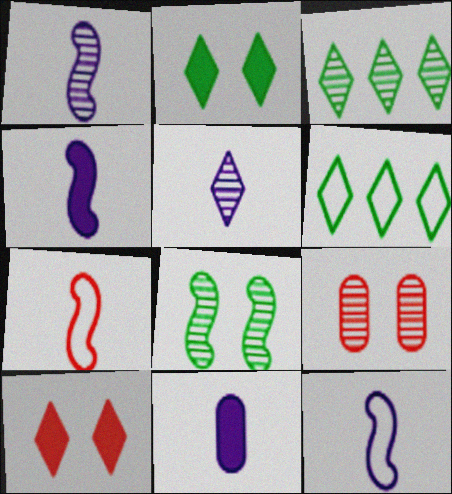[[1, 3, 9], 
[1, 4, 12], 
[4, 6, 9], 
[5, 6, 10], 
[5, 11, 12]]